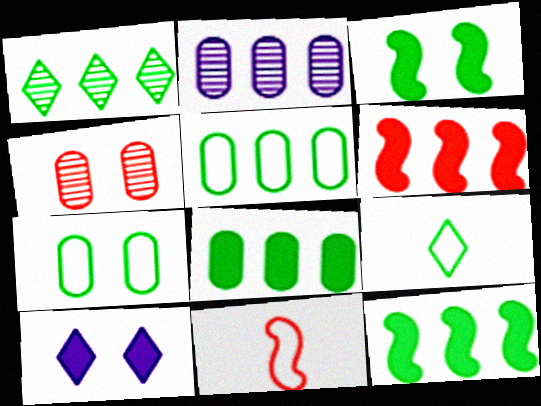[[1, 5, 12]]